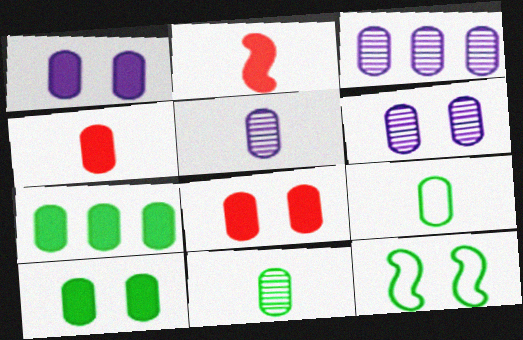[[1, 4, 7], 
[1, 8, 10], 
[3, 5, 6], 
[3, 8, 9], 
[4, 5, 9]]